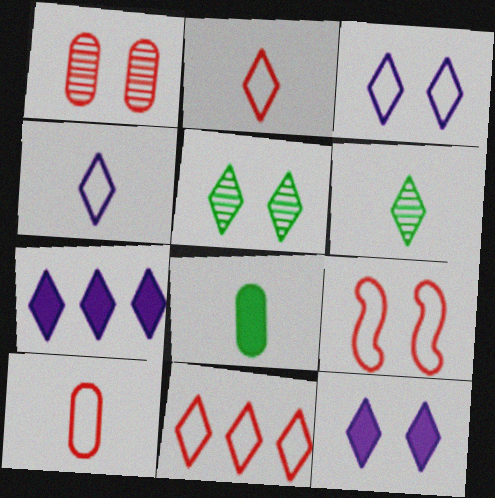[[2, 5, 7], 
[6, 11, 12], 
[9, 10, 11]]